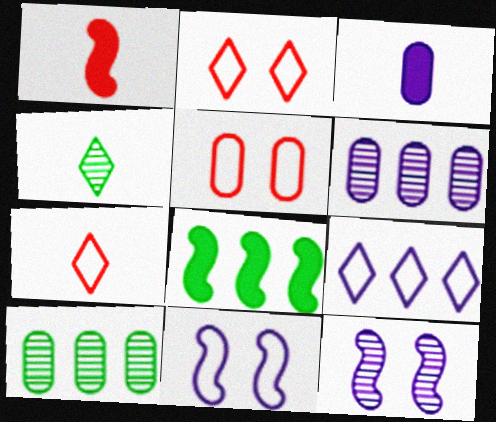[[3, 5, 10], 
[3, 9, 12]]